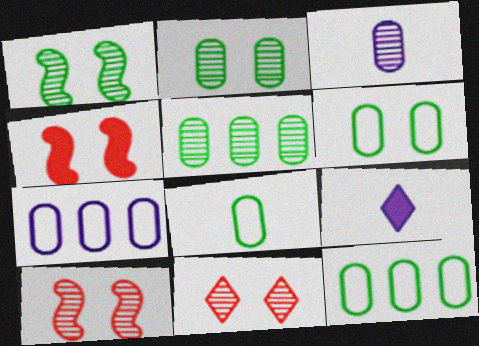[[6, 8, 12], 
[9, 10, 12]]